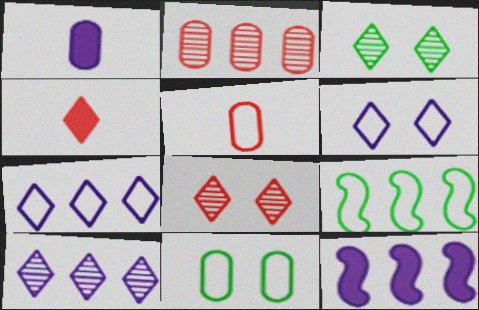[[1, 2, 11], 
[1, 8, 9], 
[3, 4, 7], 
[3, 5, 12], 
[5, 6, 9]]